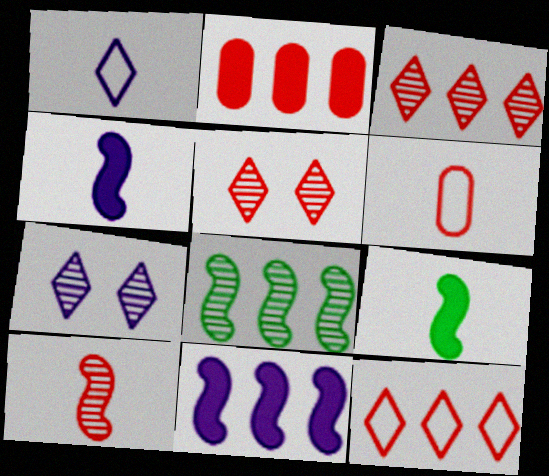[]